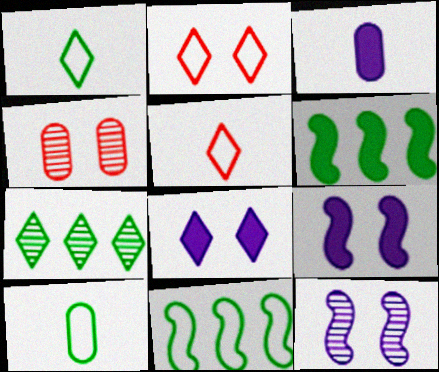[[5, 7, 8]]